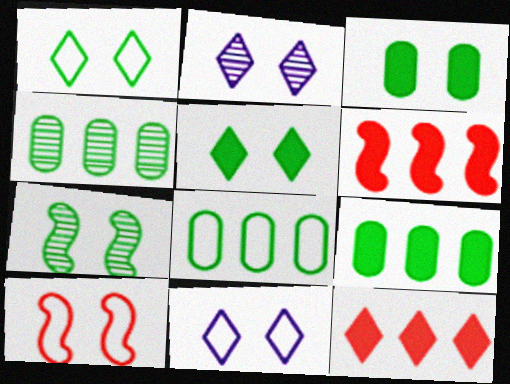[[1, 3, 7], 
[2, 3, 10], 
[4, 8, 9]]